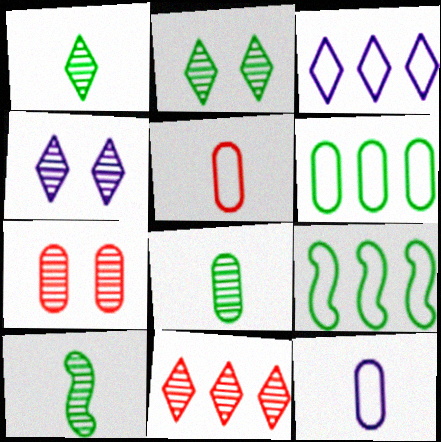[[1, 4, 11], 
[1, 8, 10]]